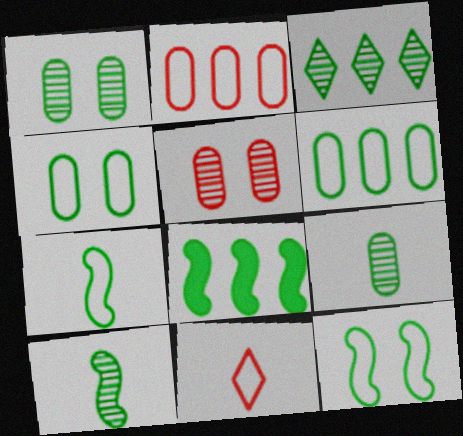[[1, 3, 10], 
[3, 6, 8], 
[8, 10, 12]]